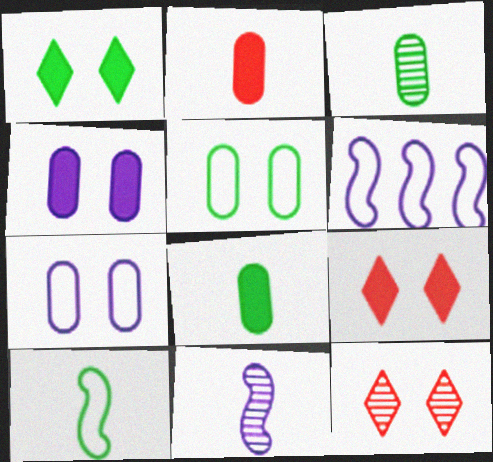[[3, 6, 9], 
[6, 8, 12]]